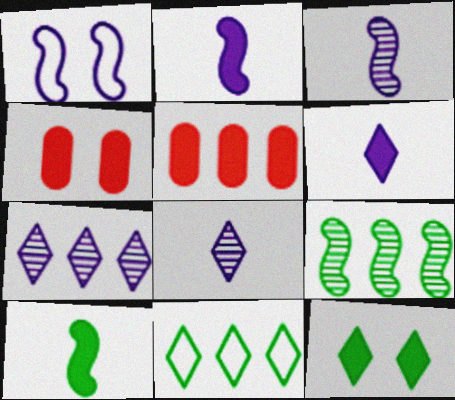[[2, 5, 12], 
[3, 4, 11]]